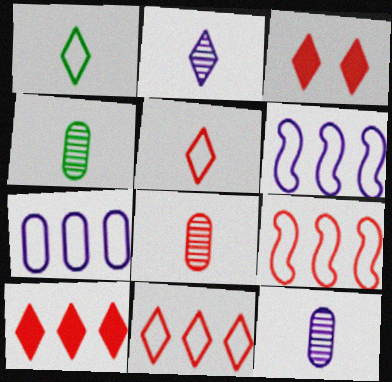[[3, 4, 6], 
[3, 8, 9], 
[4, 8, 12]]